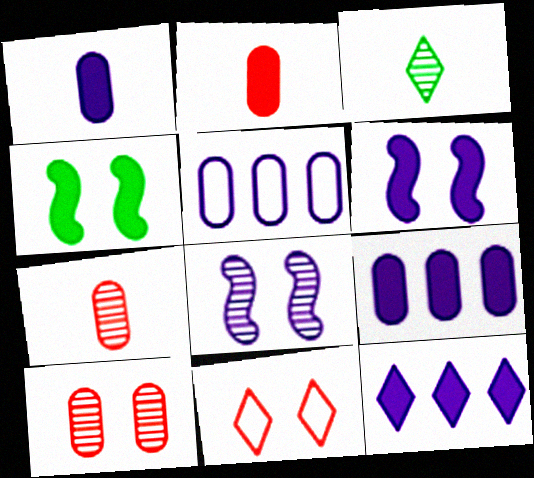[[1, 6, 12], 
[2, 4, 12], 
[3, 11, 12]]